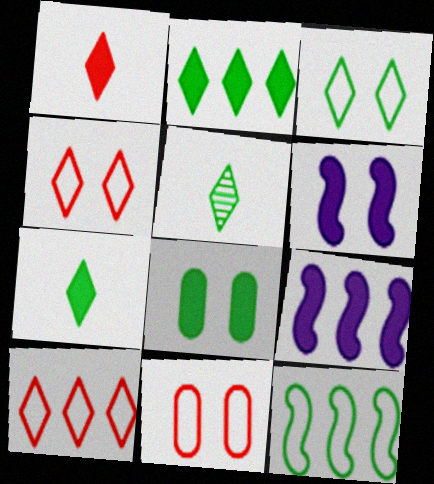[[1, 8, 9], 
[2, 3, 5], 
[5, 8, 12], 
[5, 9, 11]]